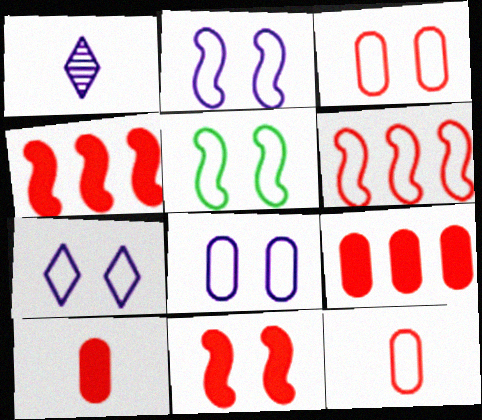[[1, 5, 9], 
[2, 7, 8], 
[3, 5, 7]]